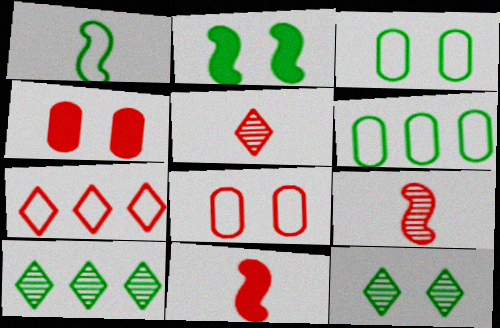[[2, 3, 12], 
[4, 7, 9]]